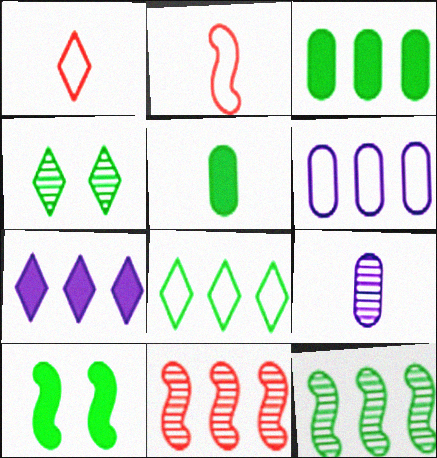[[1, 4, 7], 
[3, 8, 12], 
[4, 9, 11]]